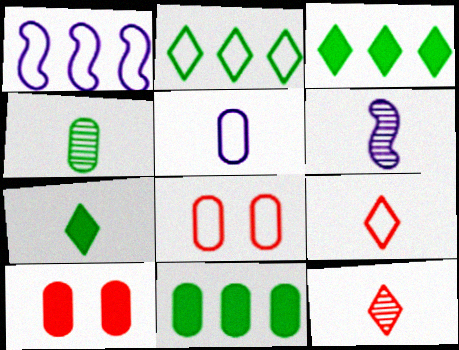[[2, 6, 10], 
[3, 6, 8], 
[4, 6, 12]]